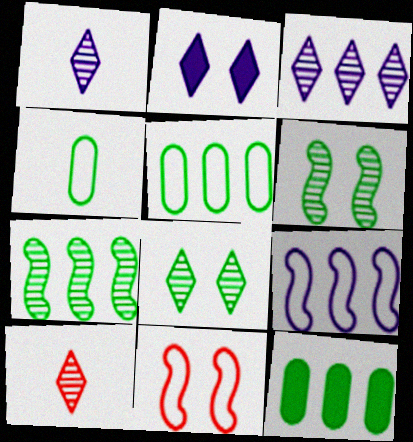[[1, 11, 12], 
[3, 8, 10]]